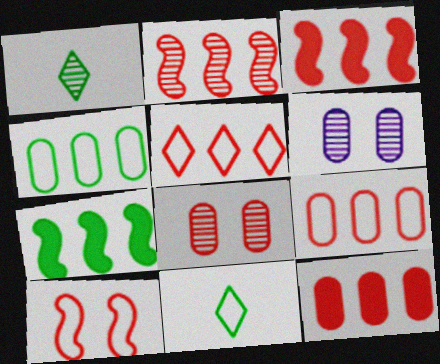[[1, 2, 6], 
[2, 5, 12], 
[3, 6, 11]]